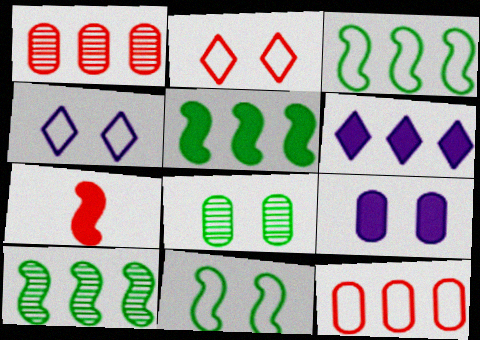[[1, 2, 7], 
[1, 3, 6], 
[3, 5, 10], 
[6, 10, 12]]